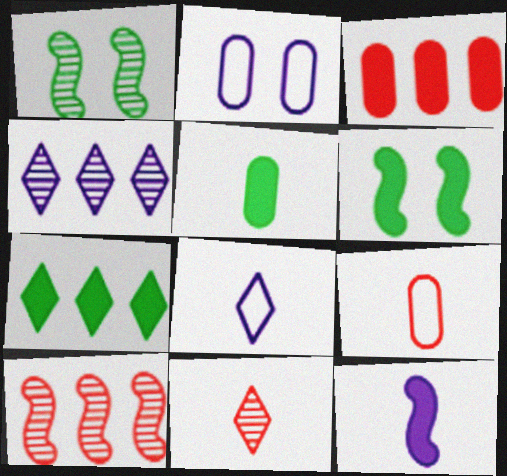[[1, 3, 8], 
[2, 4, 12], 
[4, 6, 9], 
[5, 6, 7]]